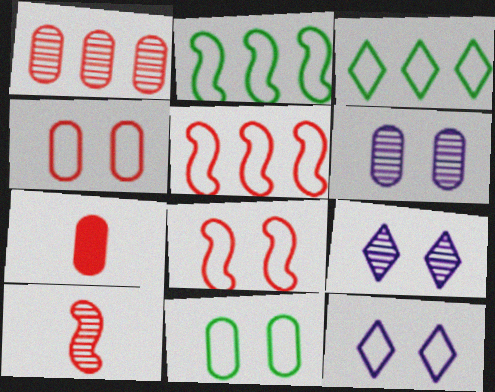[[1, 4, 7], 
[2, 7, 9], 
[8, 11, 12]]